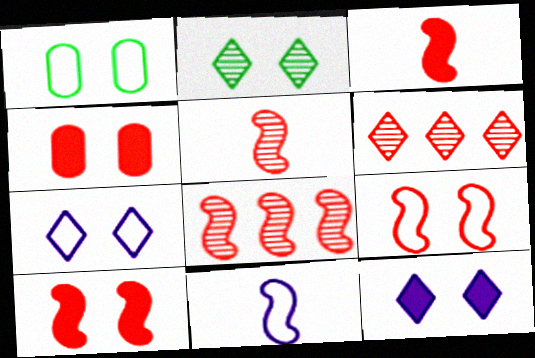[[1, 7, 9], 
[3, 8, 9]]